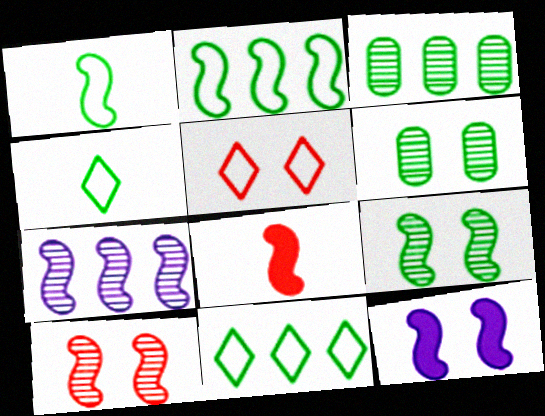[[5, 6, 12]]